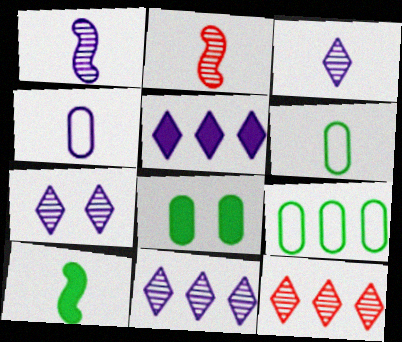[[3, 7, 11]]